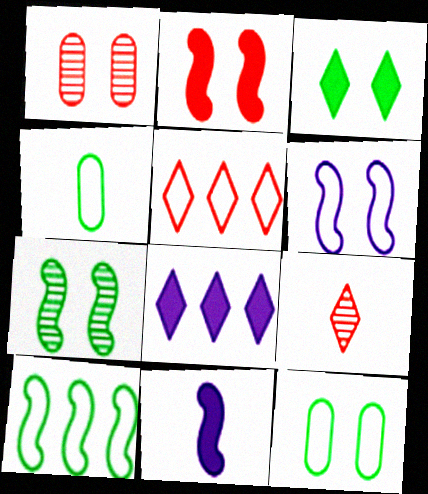[[1, 3, 6], 
[2, 6, 7], 
[3, 7, 12], 
[4, 5, 6], 
[4, 9, 11]]